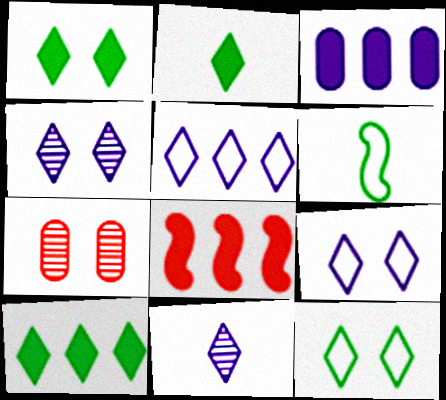[[1, 2, 10], 
[3, 8, 10]]